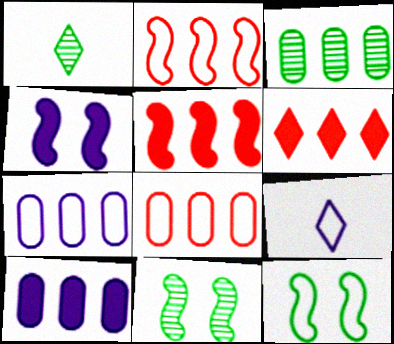[[1, 3, 11], 
[1, 4, 8], 
[3, 8, 10], 
[8, 9, 12]]